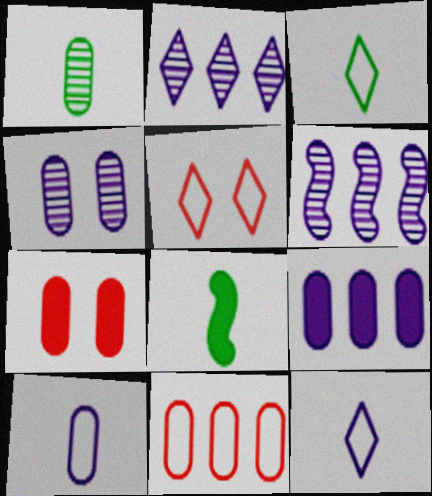[[1, 3, 8], 
[3, 6, 7], 
[4, 9, 10]]